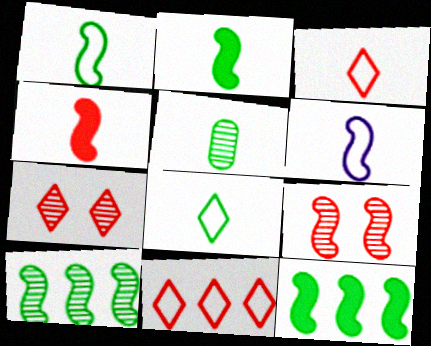[[2, 5, 8], 
[6, 9, 12]]